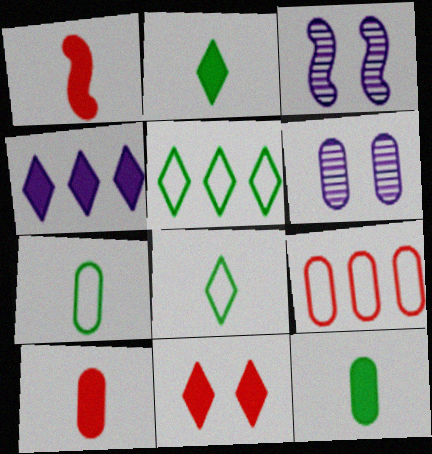[[1, 5, 6], 
[2, 3, 9], 
[2, 4, 11], 
[3, 5, 10], 
[6, 9, 12]]